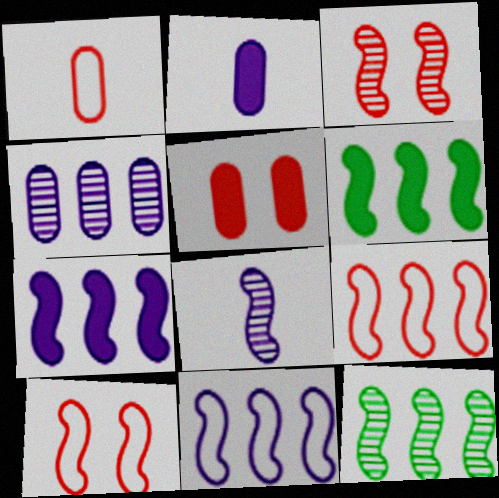[[3, 8, 12], 
[6, 8, 10], 
[7, 9, 12]]